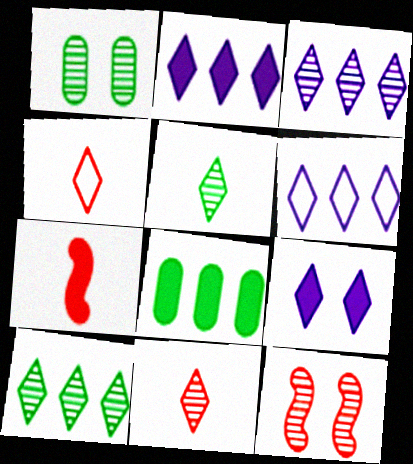[[1, 6, 7], 
[2, 3, 6], 
[4, 9, 10], 
[7, 8, 9]]